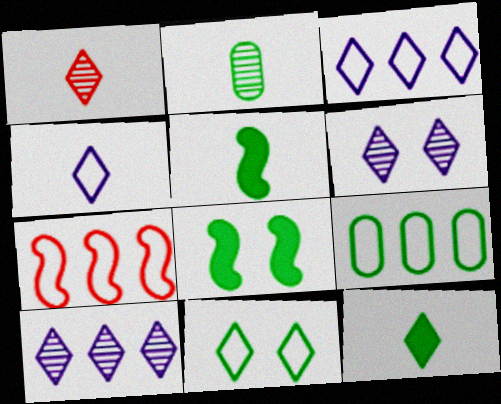[[1, 4, 12], 
[3, 7, 9]]